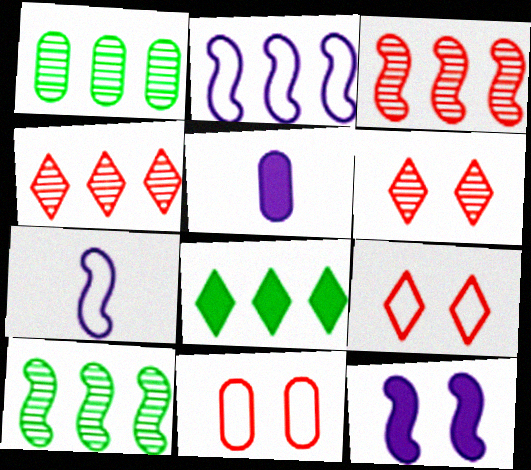[[1, 5, 11], 
[5, 9, 10]]